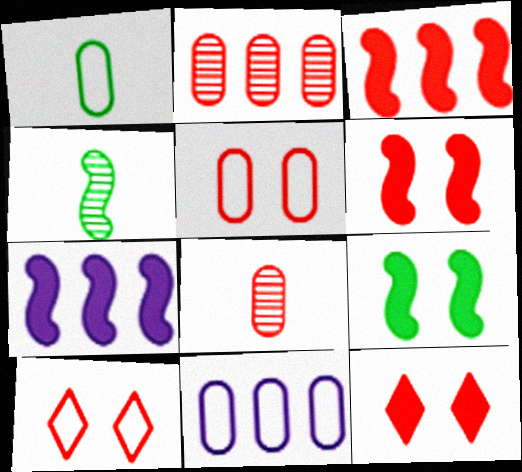[[1, 5, 11], 
[3, 8, 10], 
[4, 11, 12]]